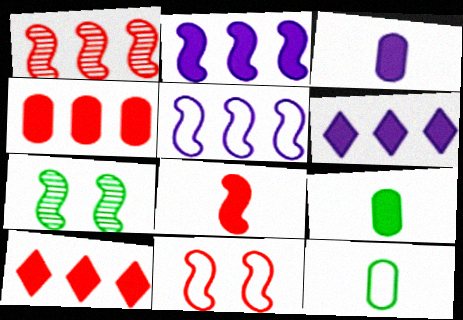[[1, 8, 11], 
[5, 7, 8]]